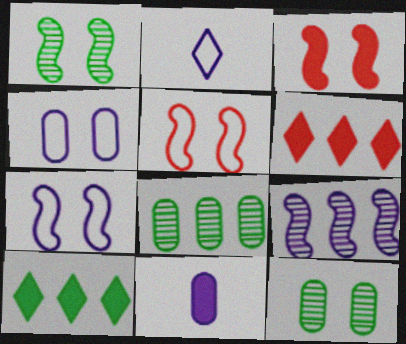[[1, 3, 7], 
[2, 3, 8], 
[3, 10, 11]]